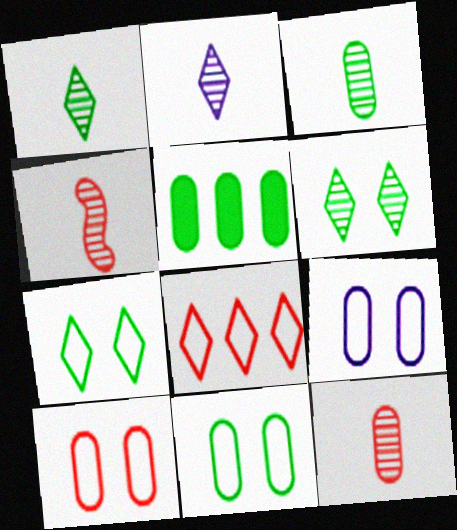[[2, 3, 4], 
[3, 5, 11], 
[5, 9, 12], 
[9, 10, 11]]